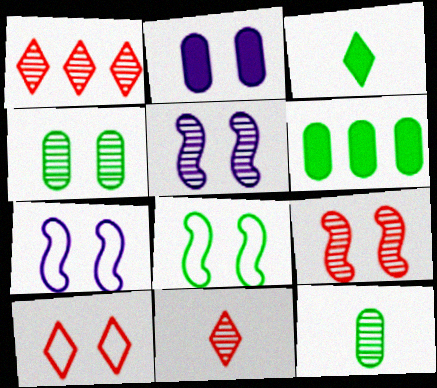[[1, 5, 12], 
[6, 7, 11]]